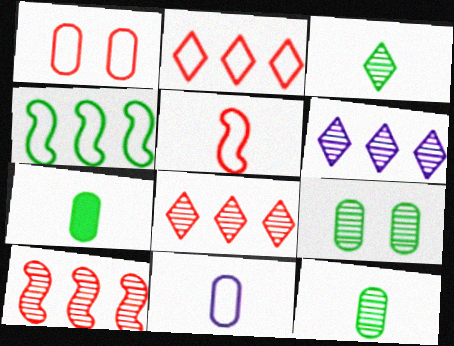[[1, 2, 5]]